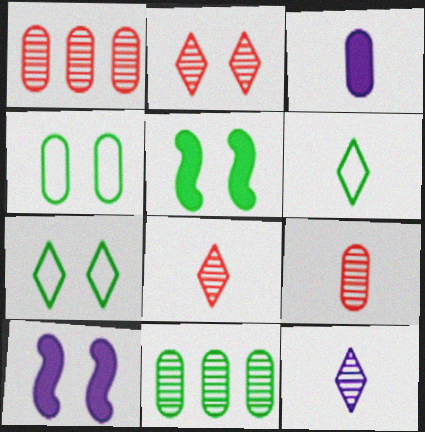[[1, 3, 4], 
[1, 6, 10], 
[2, 4, 10], 
[5, 6, 11]]